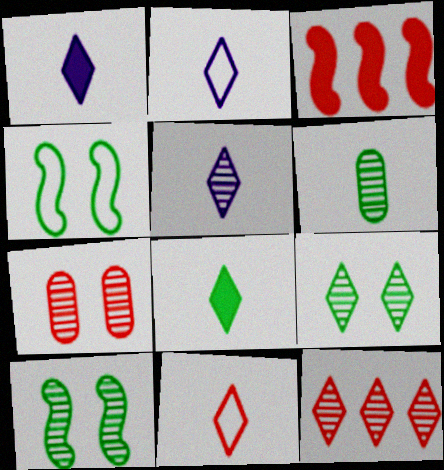[[1, 2, 5], 
[3, 7, 11], 
[5, 8, 11], 
[5, 9, 12]]